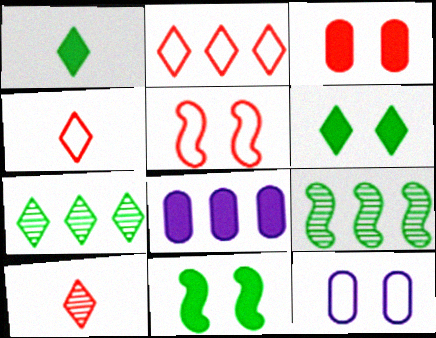[[2, 8, 9]]